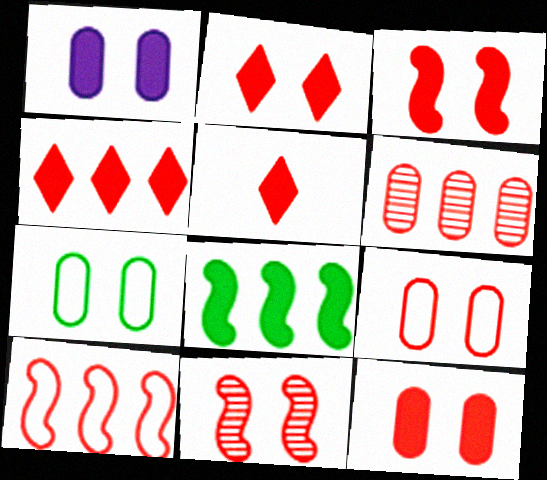[[1, 5, 8], 
[2, 3, 12], 
[2, 4, 5], 
[2, 9, 11], 
[4, 6, 10]]